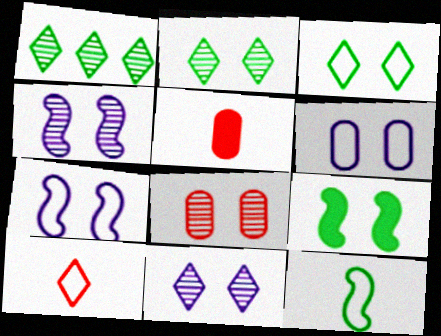[[1, 5, 7], 
[2, 4, 8]]